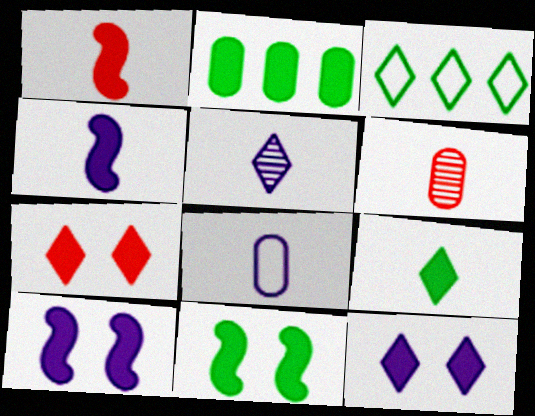[[1, 2, 12], 
[2, 4, 7], 
[2, 9, 11], 
[3, 5, 7], 
[3, 6, 10], 
[4, 5, 8]]